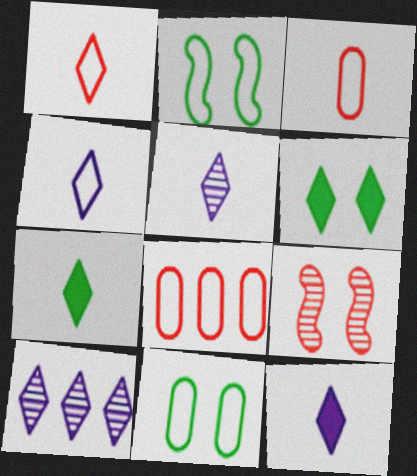[[1, 5, 7], 
[1, 6, 10], 
[2, 4, 8], 
[4, 5, 12]]